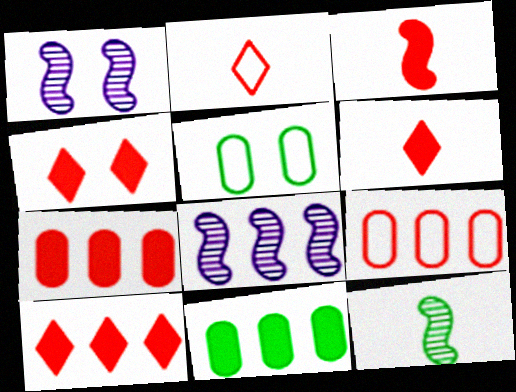[[1, 2, 11], 
[1, 4, 5], 
[3, 4, 7], 
[4, 6, 10], 
[5, 6, 8]]